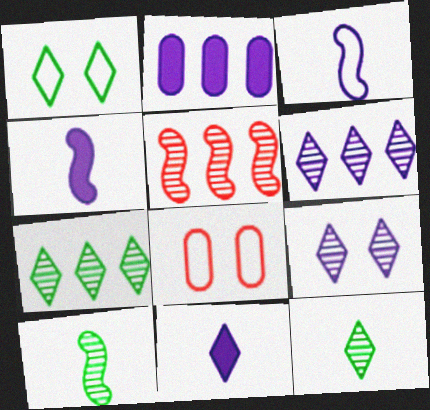[[2, 3, 9], 
[4, 7, 8]]